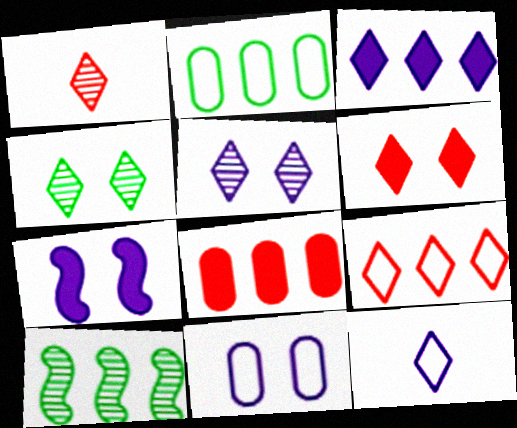[[1, 2, 7], 
[1, 6, 9], 
[3, 5, 12], 
[5, 7, 11]]